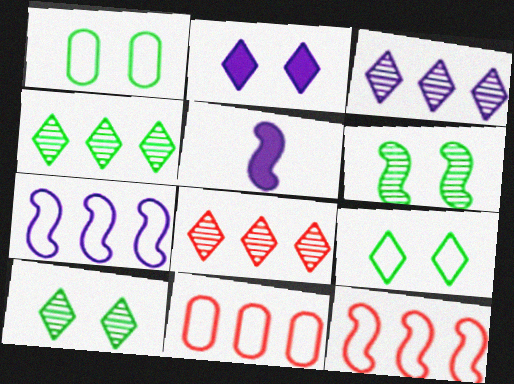[[1, 5, 8], 
[3, 4, 8], 
[5, 6, 12], 
[5, 10, 11]]